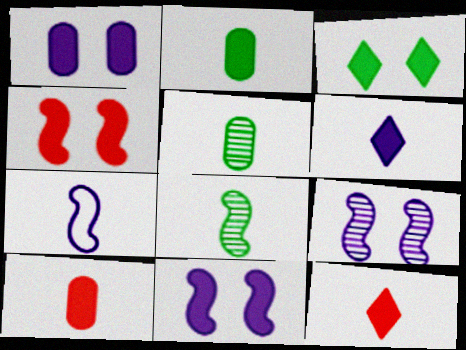[[1, 3, 4], 
[5, 7, 12]]